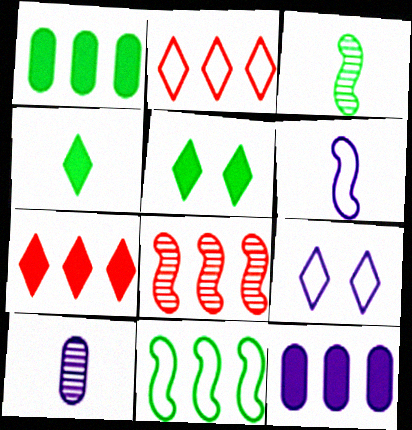[]